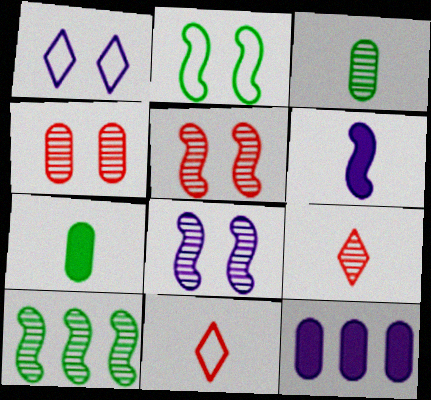[[2, 9, 12], 
[3, 6, 11]]